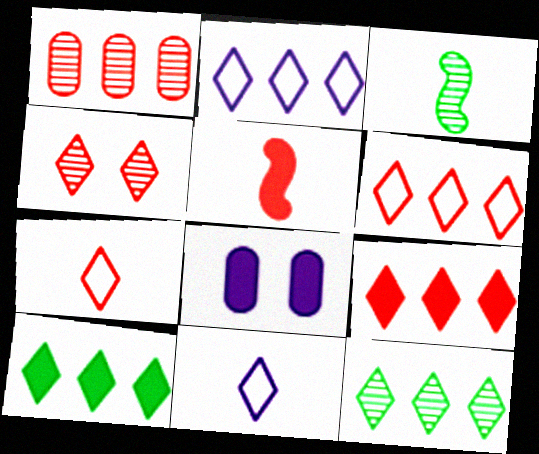[[2, 9, 12], 
[3, 6, 8], 
[4, 7, 9], 
[4, 10, 11], 
[5, 8, 10]]